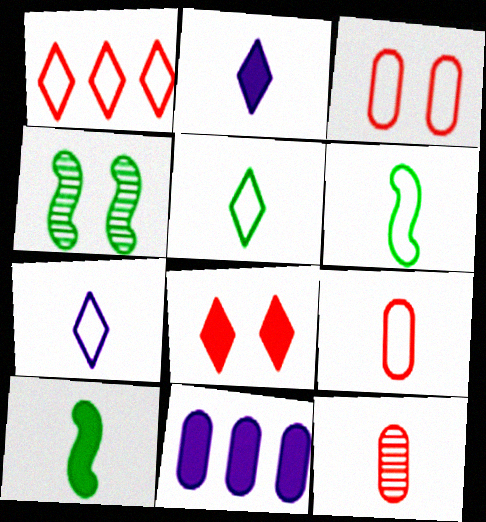[[2, 6, 12], 
[6, 7, 9], 
[7, 10, 12], 
[8, 10, 11]]